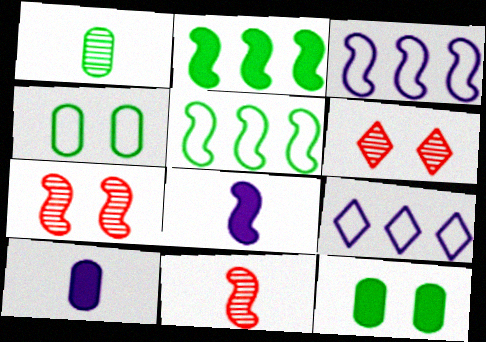[[5, 6, 10], 
[5, 7, 8], 
[9, 11, 12]]